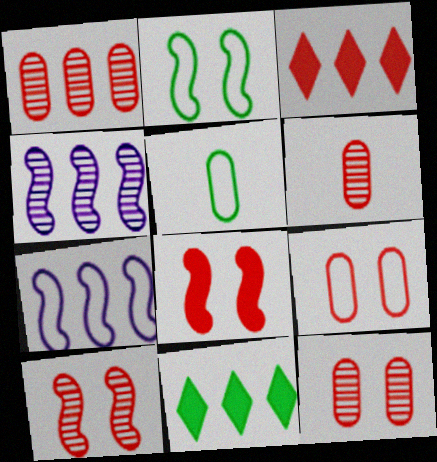[[1, 6, 12], 
[1, 7, 11]]